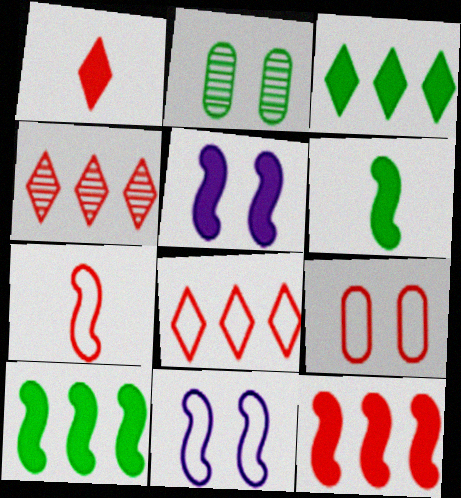[[5, 6, 12], 
[7, 8, 9]]